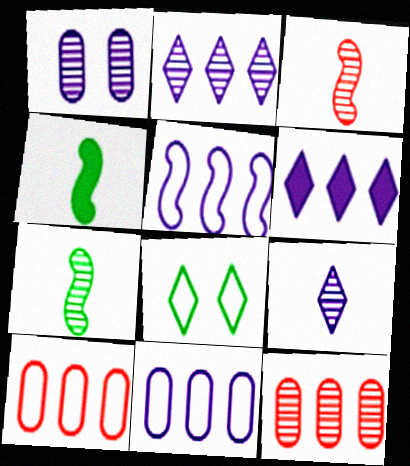[]